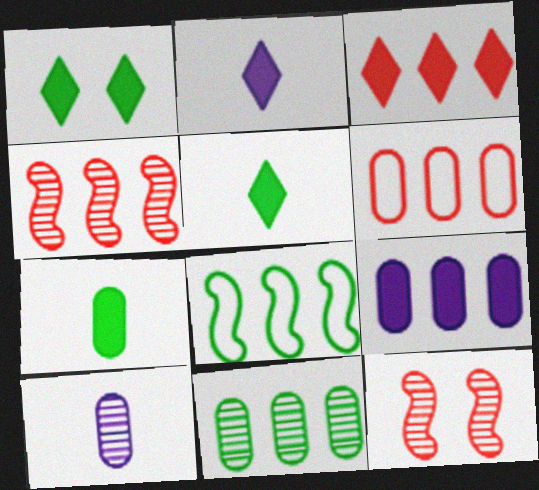[[1, 2, 3], 
[3, 4, 6], 
[6, 9, 11]]